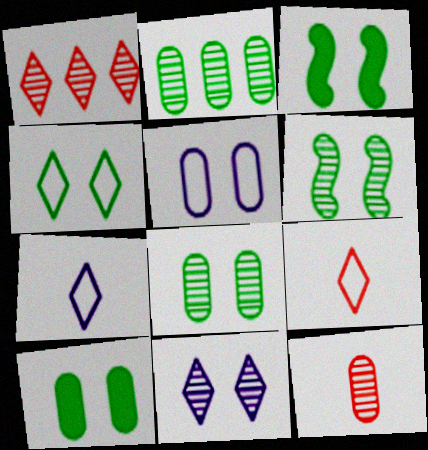[[3, 4, 8], 
[4, 6, 10]]